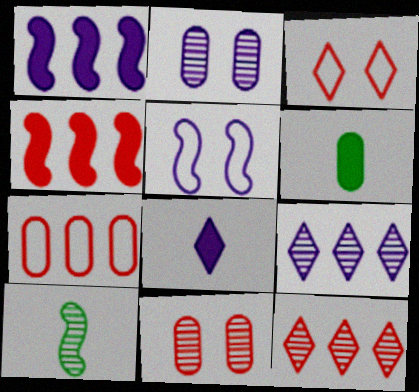[[2, 6, 7], 
[2, 10, 12], 
[4, 5, 10], 
[4, 7, 12], 
[5, 6, 12], 
[9, 10, 11]]